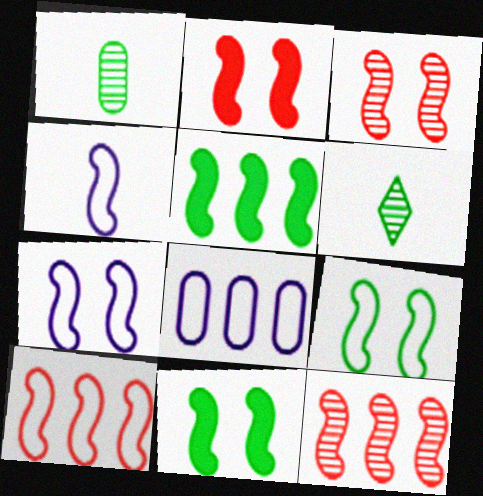[[2, 6, 8], 
[3, 4, 5], 
[3, 7, 11], 
[4, 9, 10], 
[4, 11, 12]]